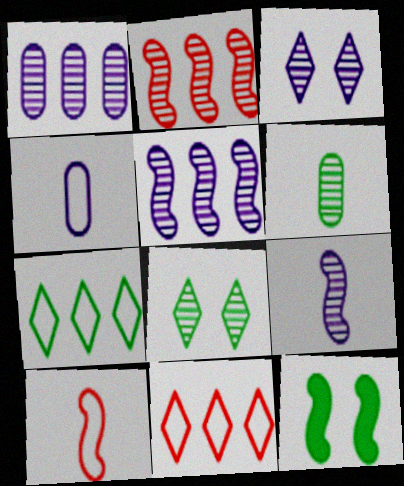[[1, 3, 9], 
[2, 3, 6], 
[5, 10, 12], 
[6, 7, 12]]